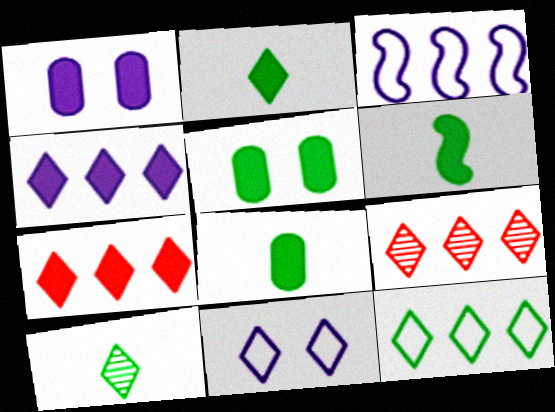[[1, 6, 7], 
[2, 6, 8], 
[2, 9, 11], 
[4, 9, 12], 
[7, 10, 11]]